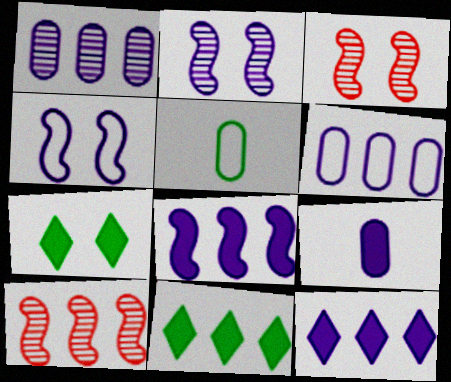[[3, 5, 12], 
[6, 10, 11]]